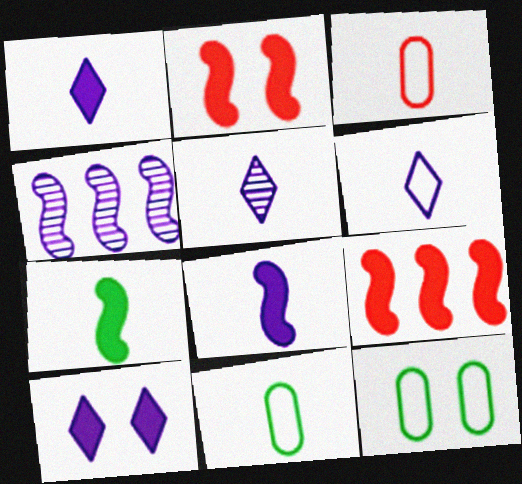[[1, 5, 6], 
[3, 5, 7], 
[5, 9, 12]]